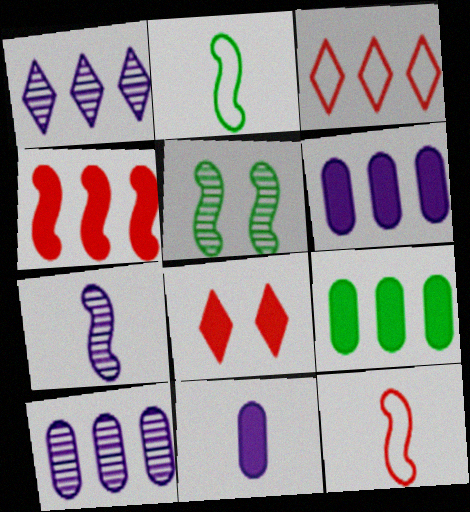[[2, 8, 10], 
[3, 5, 11]]